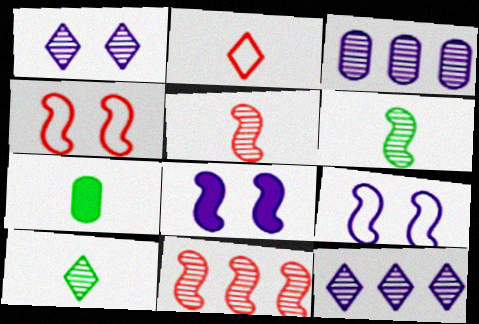[[4, 7, 12]]